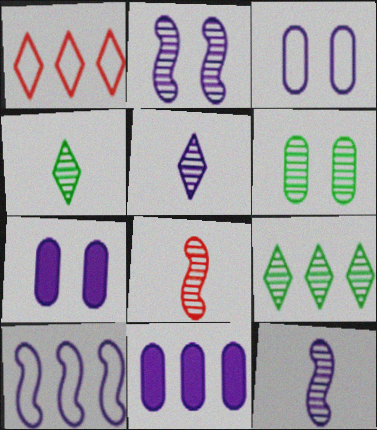[[5, 7, 10]]